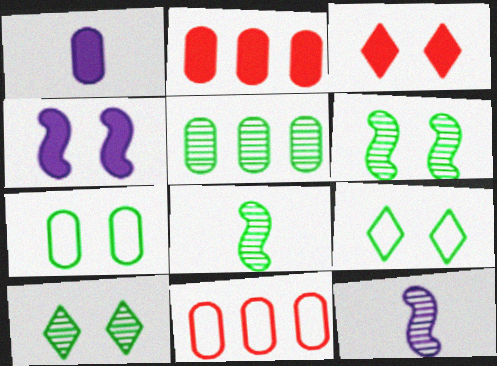[[2, 9, 12], 
[5, 8, 10]]